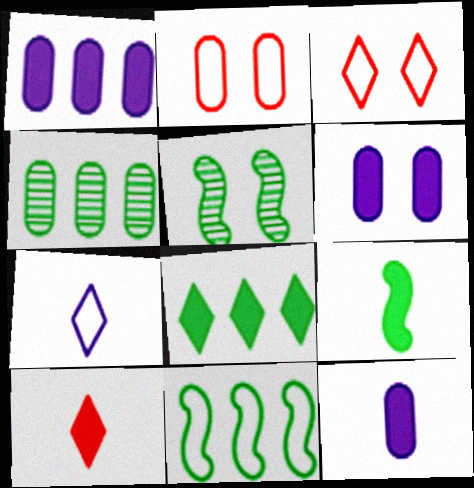[[1, 6, 12], 
[2, 4, 12], 
[2, 7, 11], 
[3, 5, 6], 
[4, 8, 11], 
[5, 9, 11], 
[9, 10, 12]]